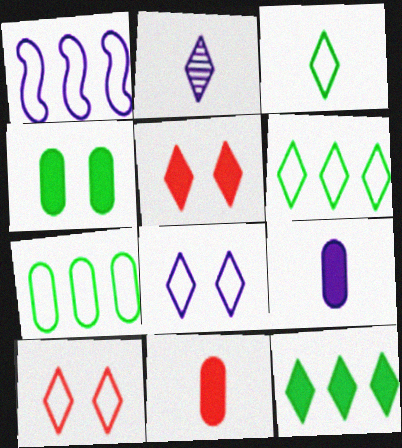[[2, 5, 6], 
[2, 10, 12]]